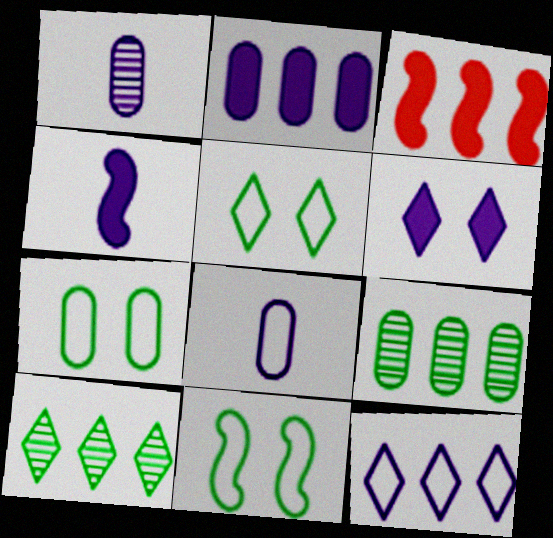[[1, 3, 5], 
[2, 4, 6], 
[3, 9, 12], 
[5, 7, 11]]